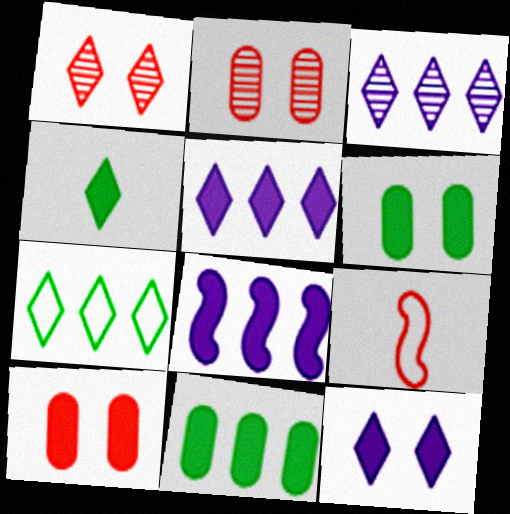[[3, 6, 9], 
[4, 8, 10]]